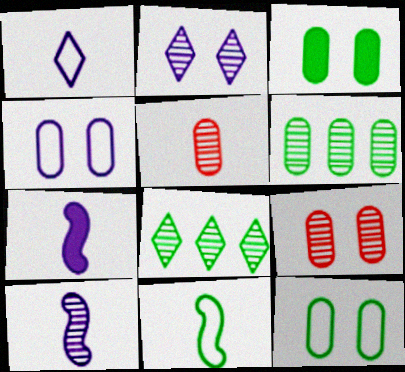[[3, 4, 9], 
[3, 8, 11], 
[8, 9, 10]]